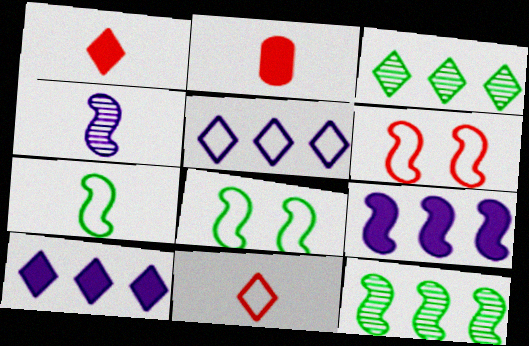[]